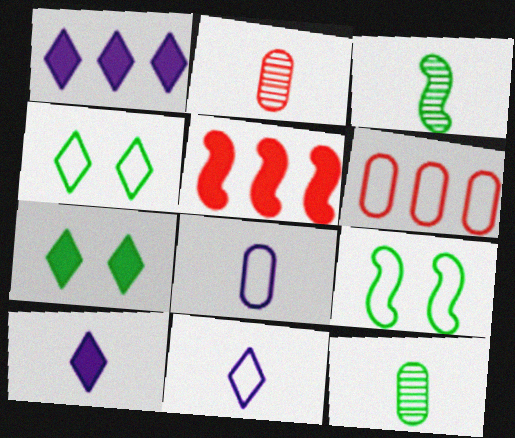[[1, 2, 9], 
[6, 9, 11]]